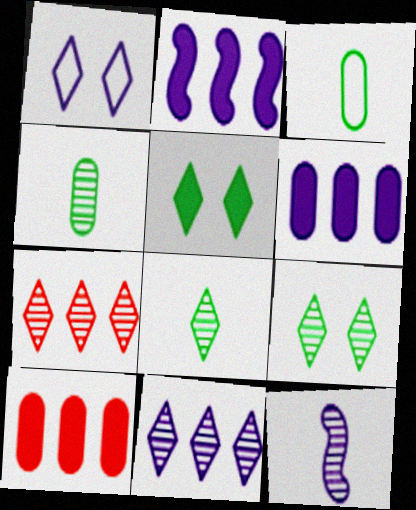[[1, 6, 12]]